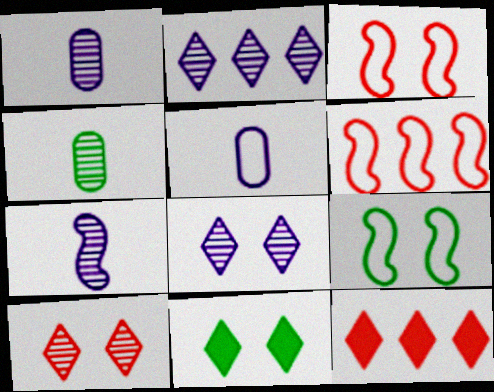[[1, 6, 11], 
[1, 9, 12]]